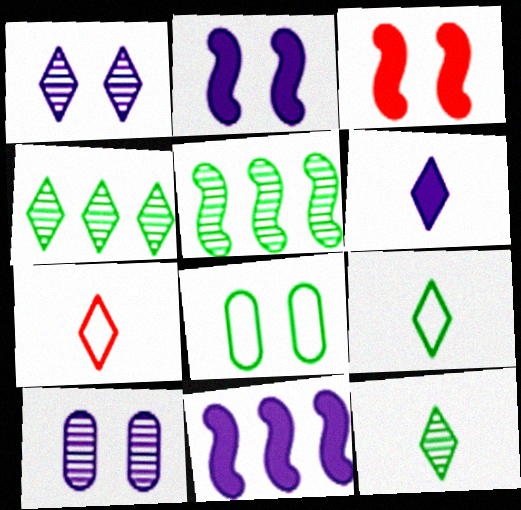[[1, 3, 8], 
[6, 7, 12]]